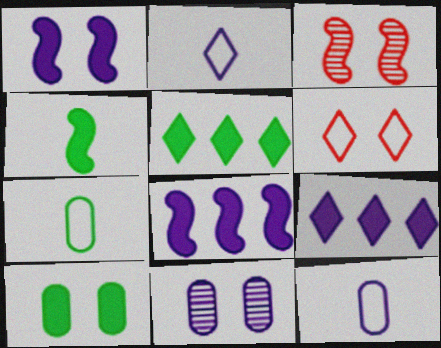[[2, 8, 11], 
[3, 5, 12], 
[3, 7, 9], 
[4, 5, 10]]